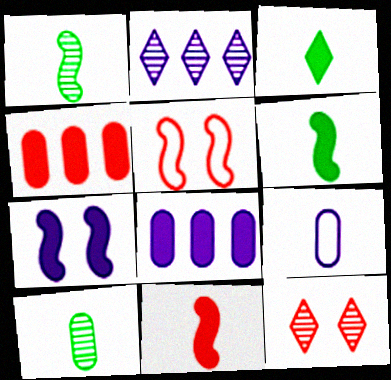[[2, 7, 9], 
[3, 4, 7]]